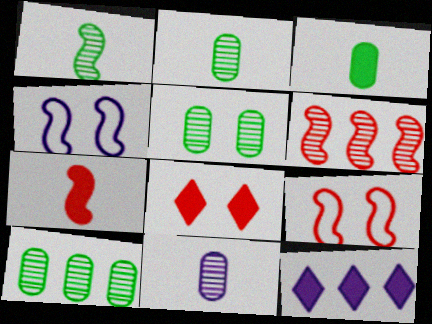[[2, 5, 10], 
[2, 9, 12], 
[4, 5, 8], 
[4, 11, 12], 
[6, 7, 9]]